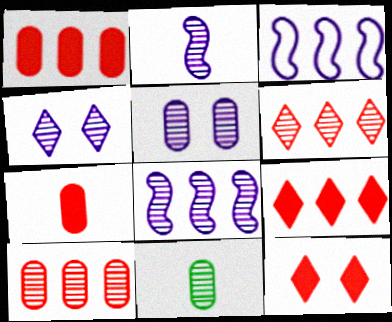[[3, 11, 12], 
[5, 10, 11]]